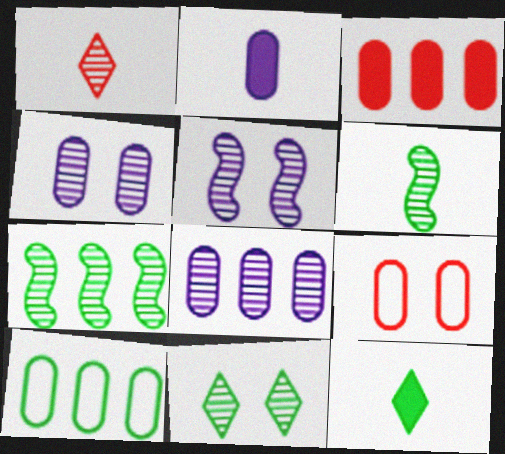[[1, 4, 7], 
[3, 8, 10]]